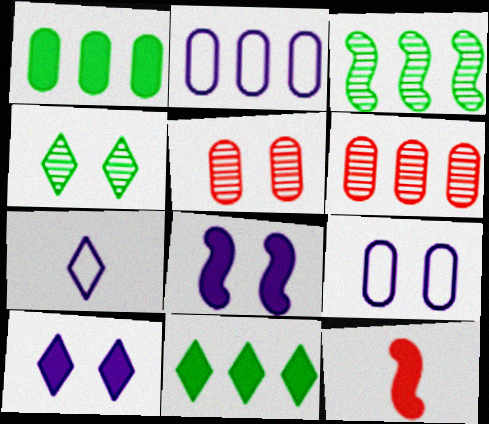[[1, 2, 6], 
[1, 10, 12], 
[2, 4, 12]]